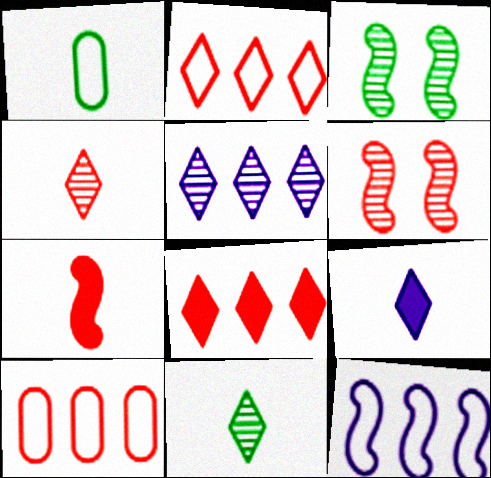[[3, 7, 12], 
[3, 9, 10]]